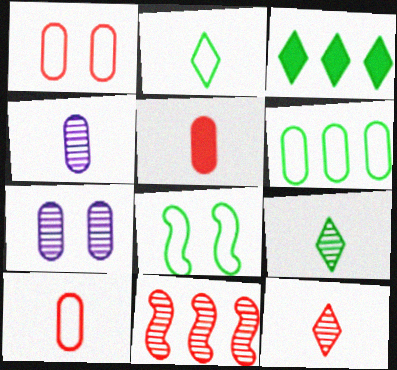[[2, 6, 8], 
[5, 6, 7], 
[7, 9, 11]]